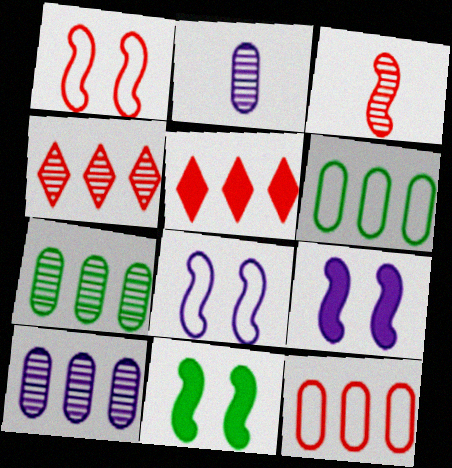[]